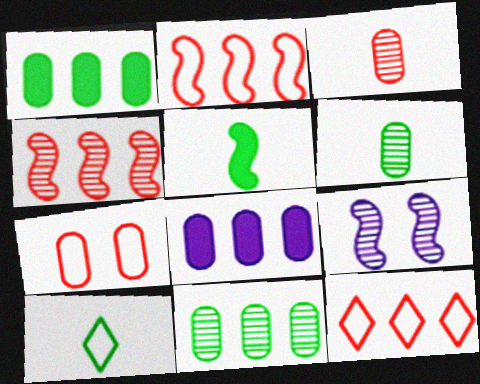[[2, 5, 9], 
[5, 6, 10], 
[6, 7, 8]]